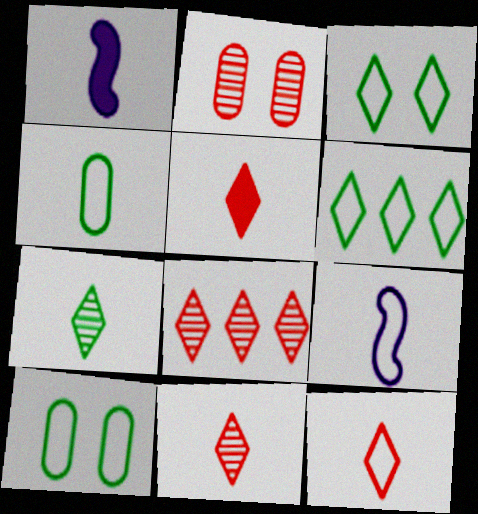[[1, 2, 6], 
[1, 4, 11], 
[1, 8, 10], 
[4, 9, 12], 
[5, 11, 12]]